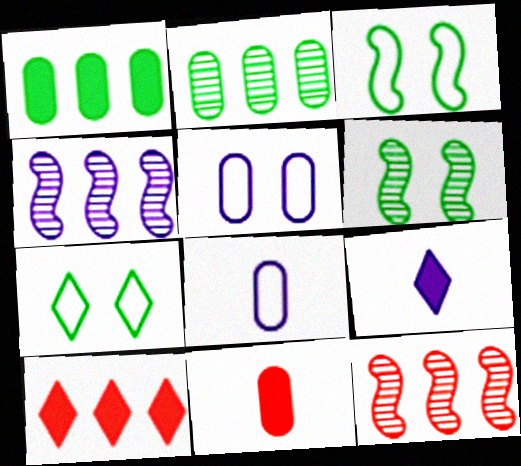[[2, 5, 11], 
[4, 5, 9], 
[4, 7, 11], 
[6, 8, 10]]